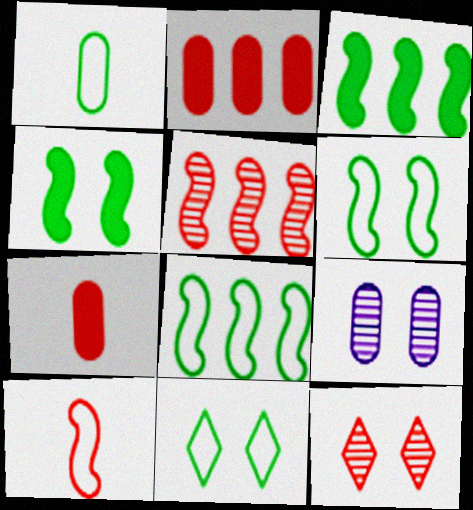[[1, 2, 9], 
[1, 8, 11], 
[2, 10, 12]]